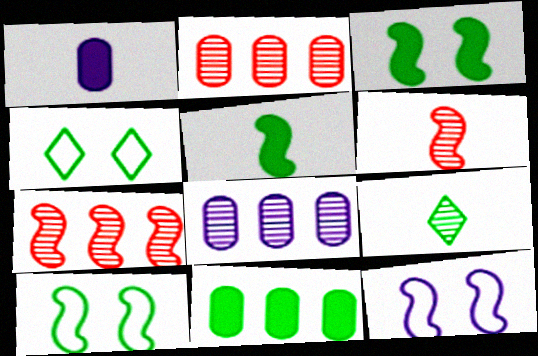[[1, 4, 7], 
[5, 7, 12], 
[9, 10, 11]]